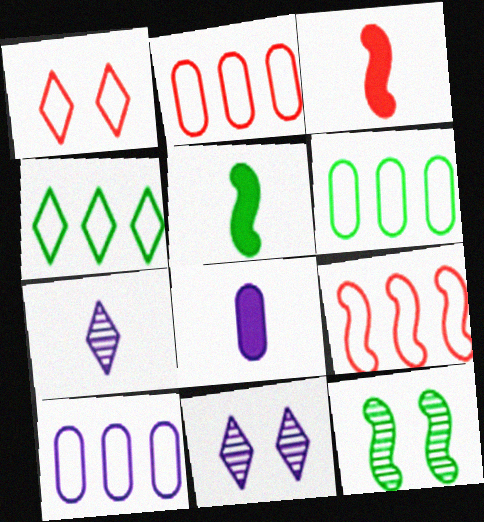[[2, 5, 11], 
[2, 6, 10], 
[3, 6, 11], 
[4, 9, 10]]